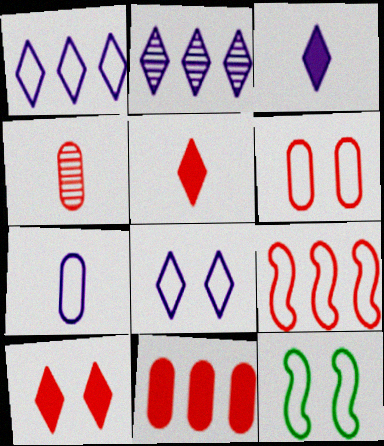[[2, 3, 8], 
[4, 6, 11], 
[4, 9, 10], 
[6, 8, 12]]